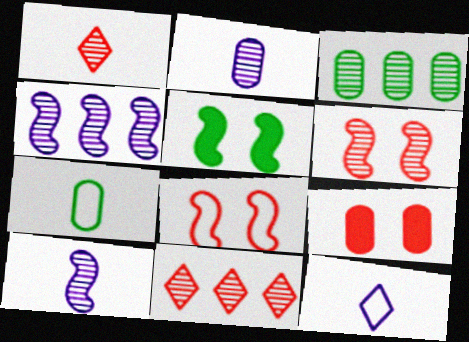[[3, 4, 11]]